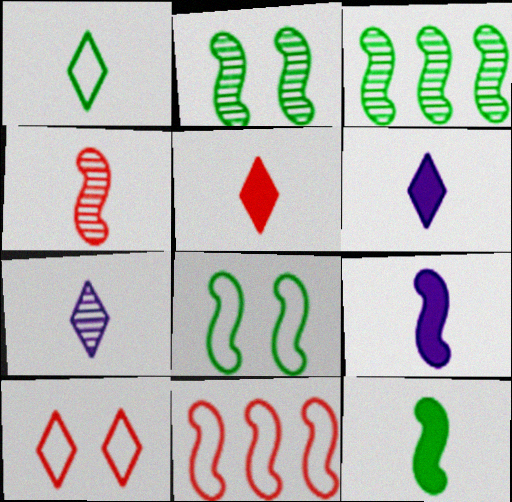[[1, 5, 7], 
[2, 9, 11], 
[3, 8, 12]]